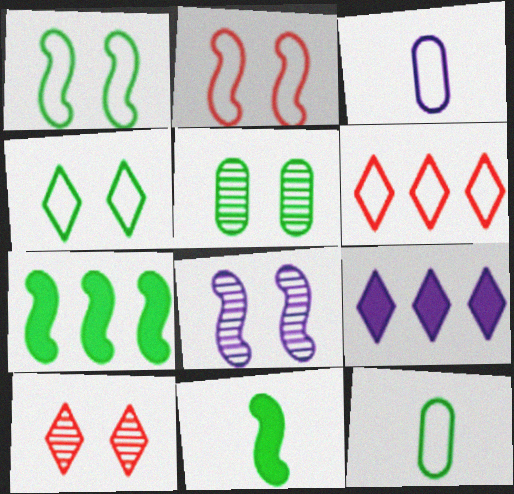[[1, 3, 6], 
[3, 7, 10], 
[3, 8, 9], 
[5, 8, 10]]